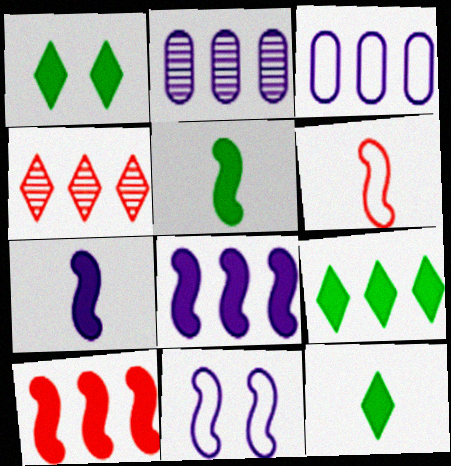[[1, 2, 6], 
[1, 9, 12]]